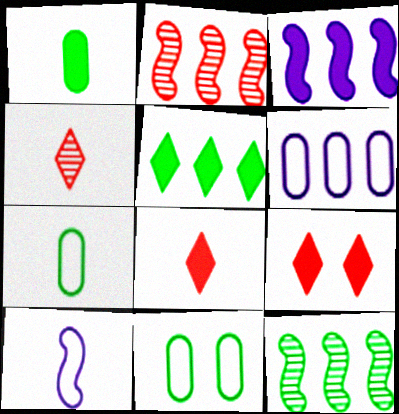[[1, 3, 9], 
[1, 4, 10], 
[2, 5, 6], 
[3, 4, 11]]